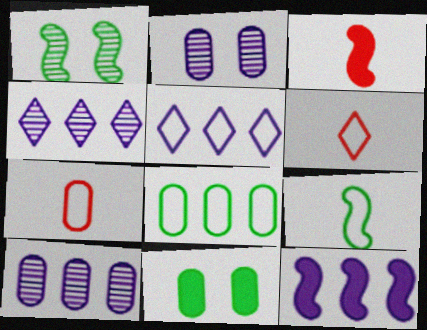[[5, 10, 12], 
[7, 10, 11]]